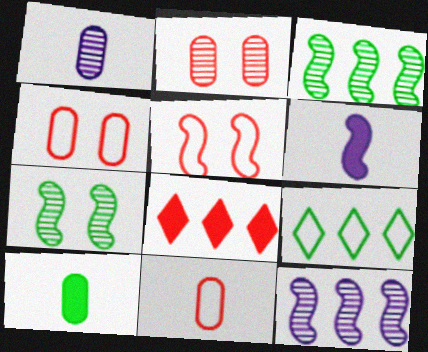[[1, 10, 11], 
[2, 6, 9], 
[3, 5, 6], 
[7, 9, 10]]